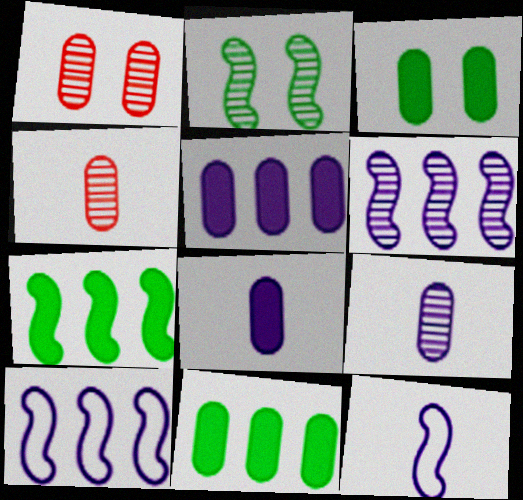[]